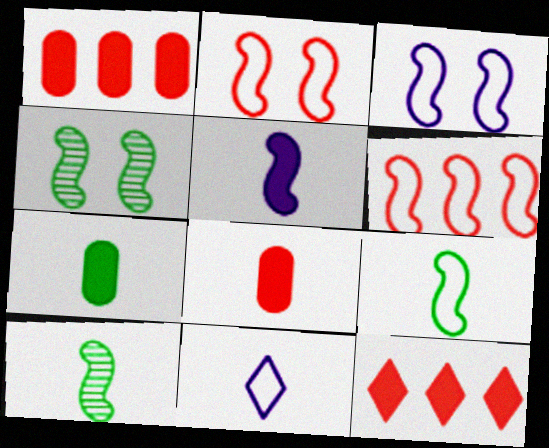[[1, 4, 11], 
[3, 6, 9], 
[4, 5, 6], 
[8, 10, 11]]